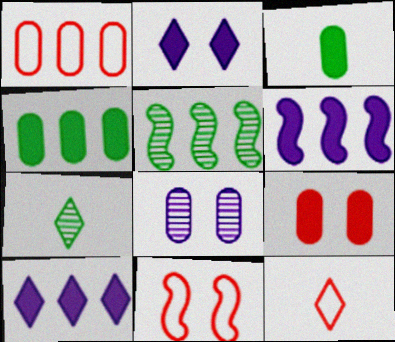[[1, 3, 8], 
[1, 5, 10], 
[1, 11, 12]]